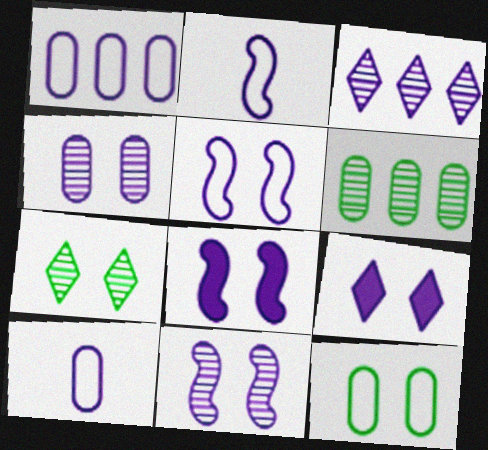[[3, 8, 10], 
[4, 5, 9], 
[5, 8, 11]]